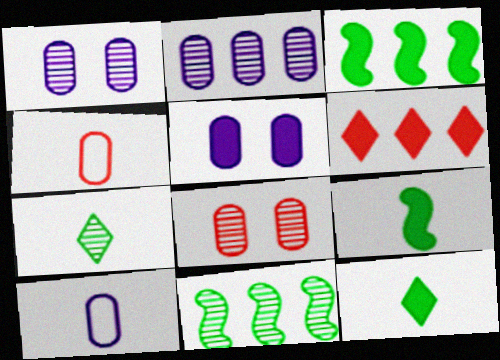[[2, 5, 10], 
[5, 6, 9]]